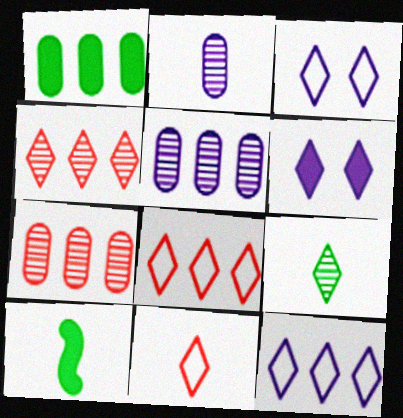[[2, 10, 11], 
[3, 7, 10], 
[6, 8, 9]]